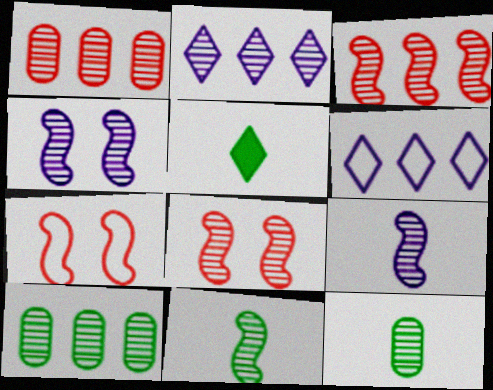[[2, 3, 10], 
[2, 8, 12], 
[3, 4, 11]]